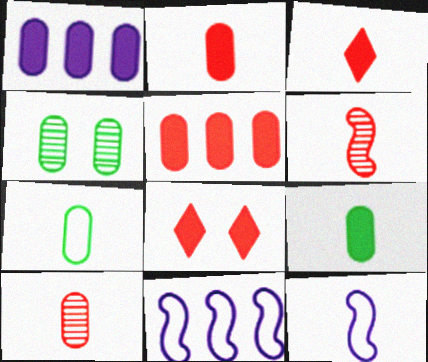[[3, 4, 11]]